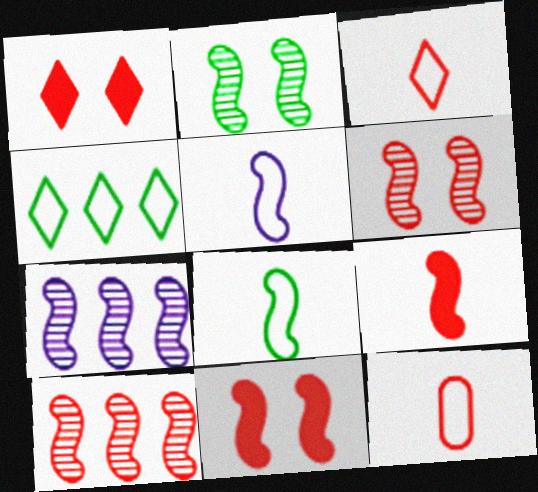[[1, 10, 12], 
[7, 8, 11]]